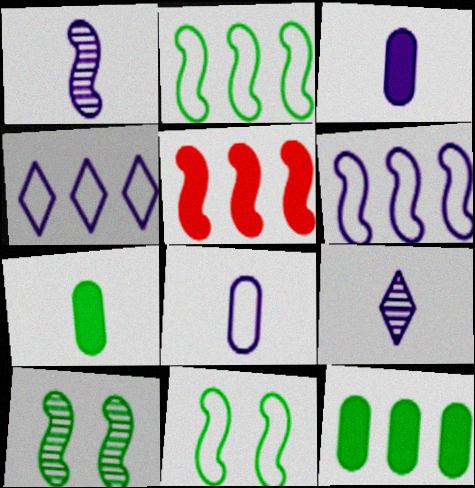[[1, 5, 11]]